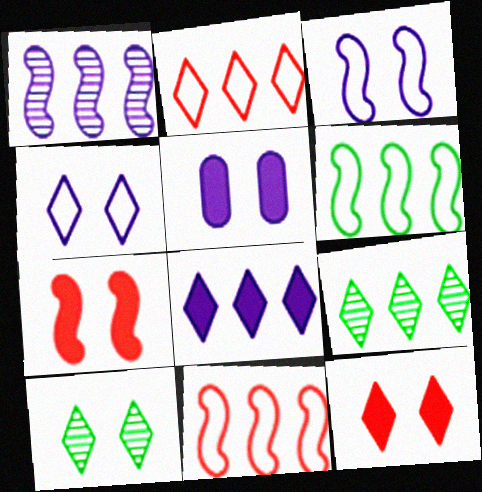[[2, 8, 9], 
[4, 10, 12]]